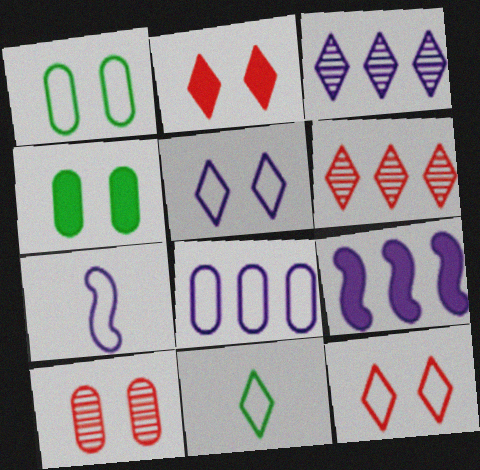[[2, 3, 11], 
[3, 8, 9], 
[4, 6, 7], 
[5, 7, 8], 
[9, 10, 11]]